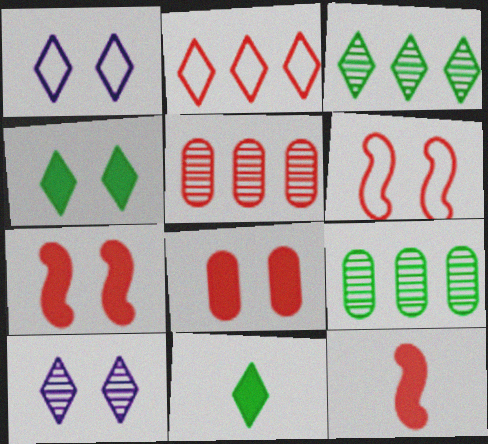[[1, 9, 12], 
[2, 10, 11]]